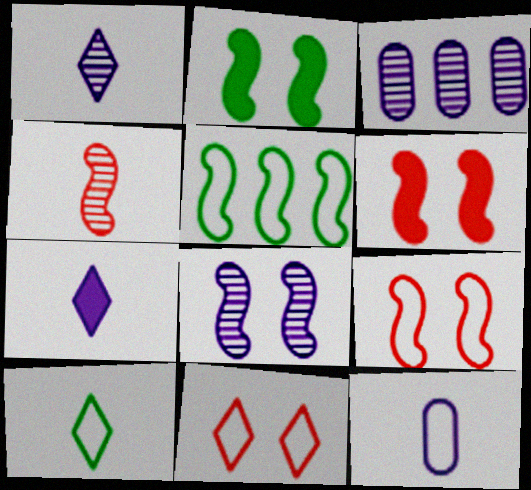[[1, 3, 8], 
[2, 8, 9], 
[3, 6, 10], 
[5, 11, 12]]